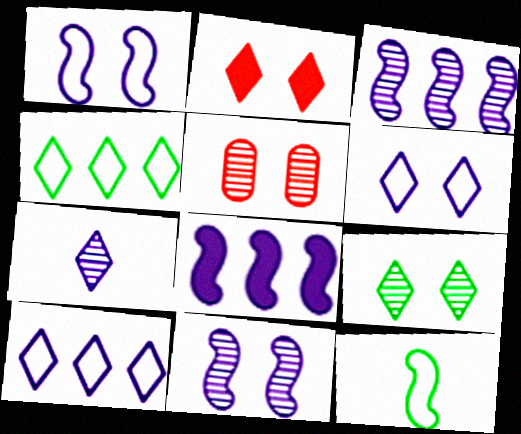[[2, 4, 7], 
[2, 6, 9], 
[5, 9, 11]]